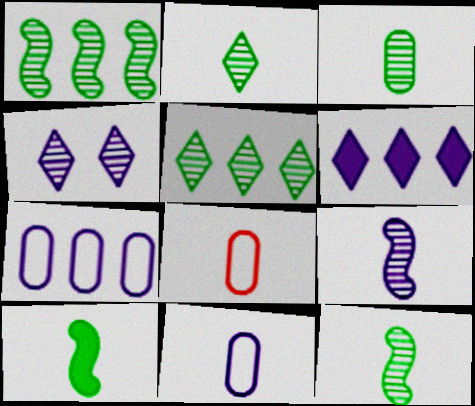[[2, 3, 12]]